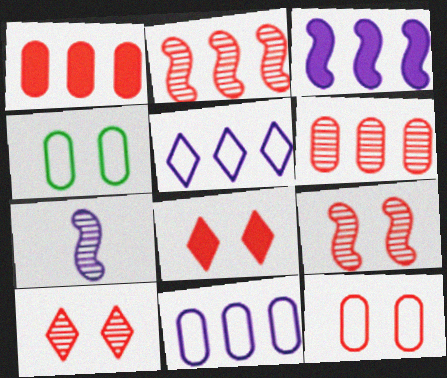[[8, 9, 12]]